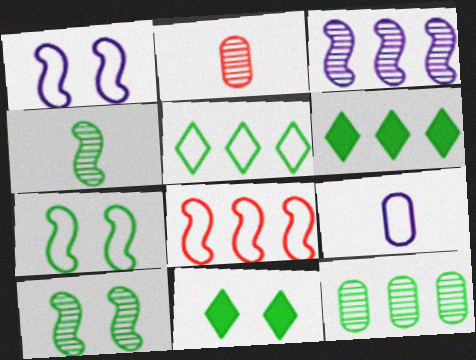[[1, 2, 6]]